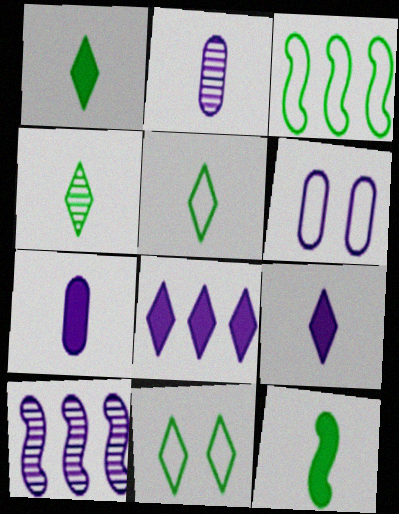[[1, 4, 5], 
[6, 9, 10]]